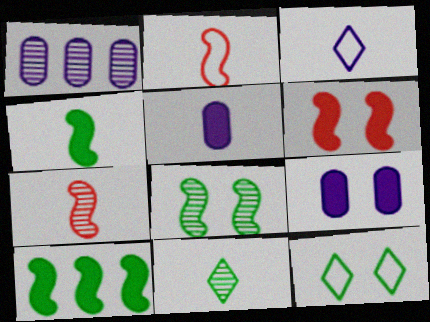[[2, 5, 11]]